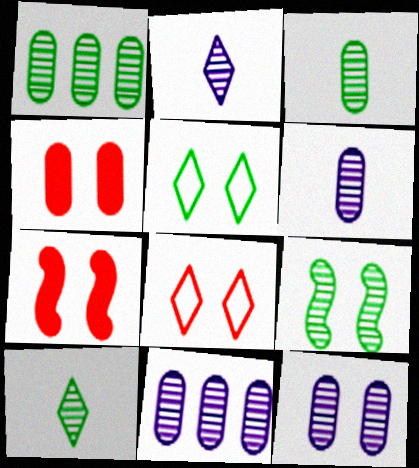[[1, 9, 10], 
[5, 7, 12], 
[6, 11, 12]]